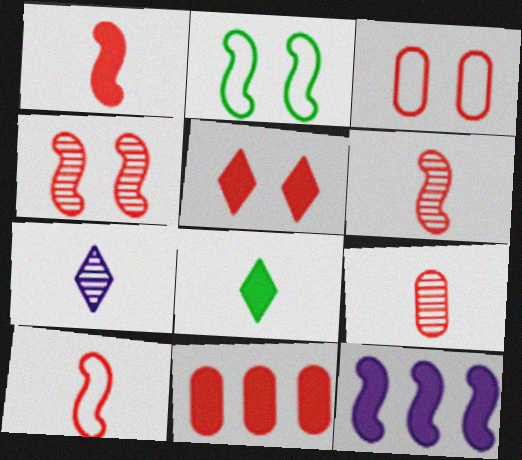[[1, 5, 11], 
[1, 6, 10], 
[2, 6, 12], 
[2, 7, 11], 
[3, 4, 5], 
[3, 9, 11]]